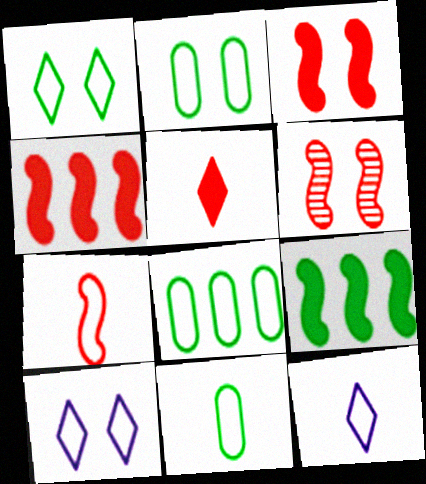[[2, 8, 11], 
[4, 6, 7], 
[7, 8, 10], 
[7, 11, 12]]